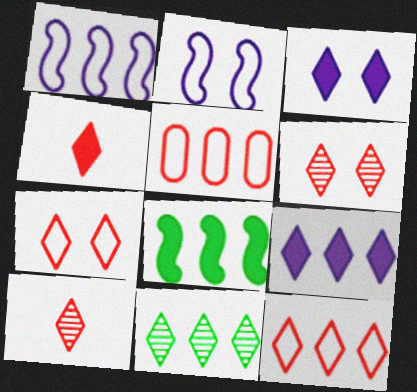[[4, 6, 12], 
[9, 11, 12]]